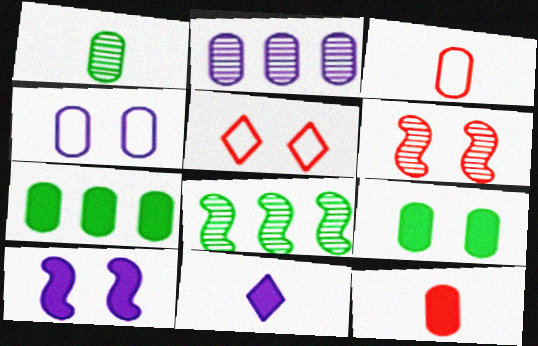[[2, 3, 9]]